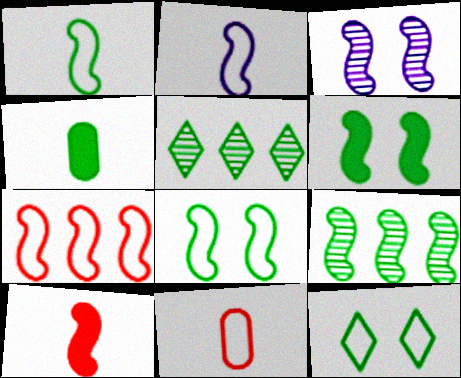[[1, 6, 9], 
[2, 7, 8], 
[4, 5, 8], 
[4, 9, 12]]